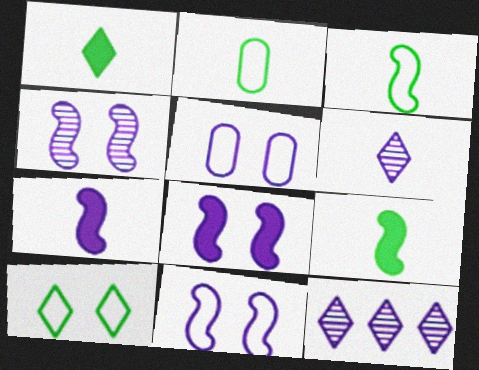[[4, 8, 11], 
[5, 7, 12]]